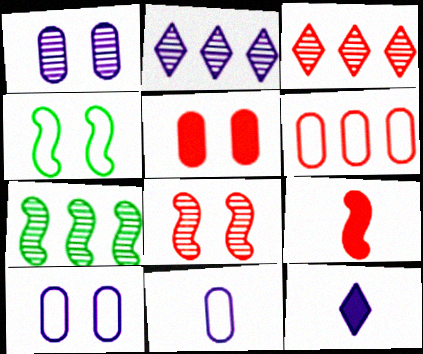[]